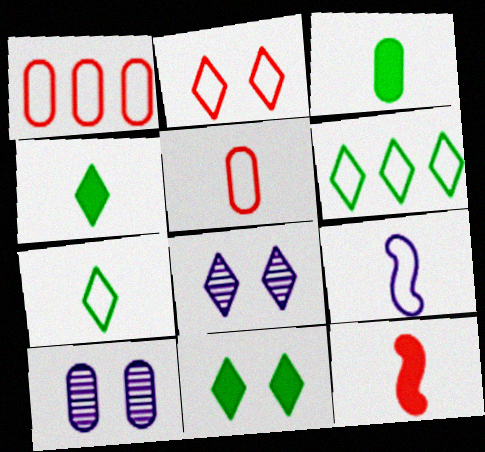[[1, 3, 10], 
[2, 8, 11], 
[5, 7, 9], 
[6, 10, 12]]